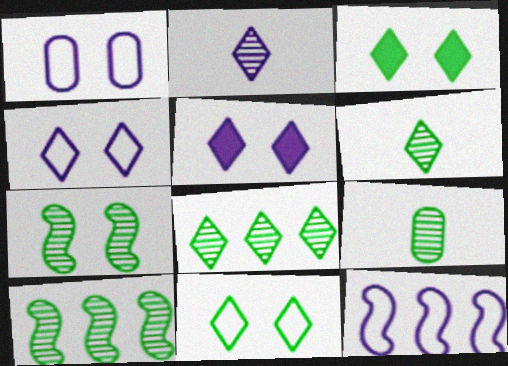[[7, 8, 9]]